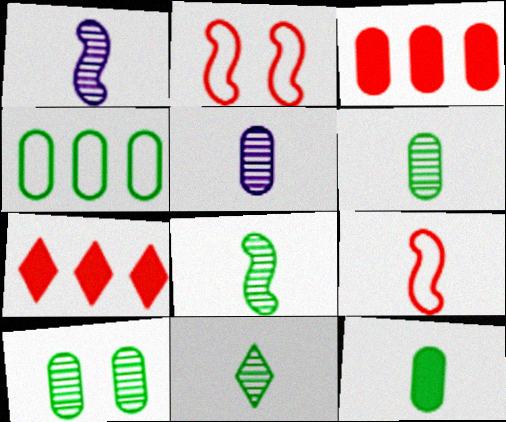[[4, 10, 12], 
[6, 8, 11]]